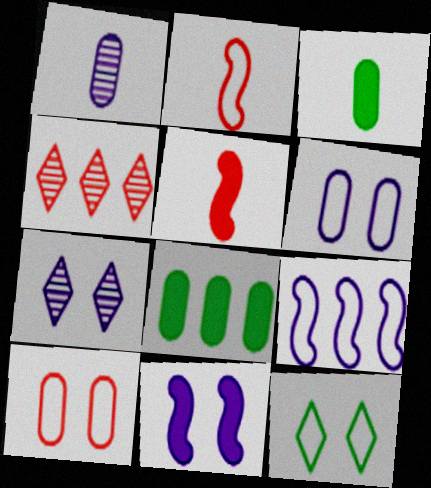[[1, 8, 10], 
[2, 7, 8], 
[4, 5, 10], 
[4, 8, 9], 
[6, 7, 11]]